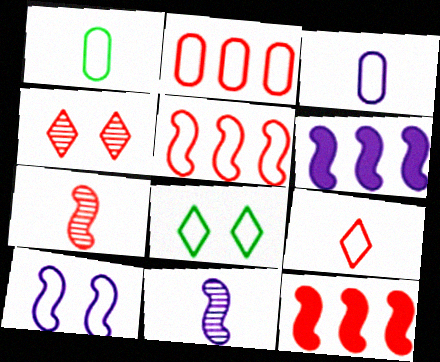[[1, 4, 6], 
[3, 5, 8], 
[6, 10, 11]]